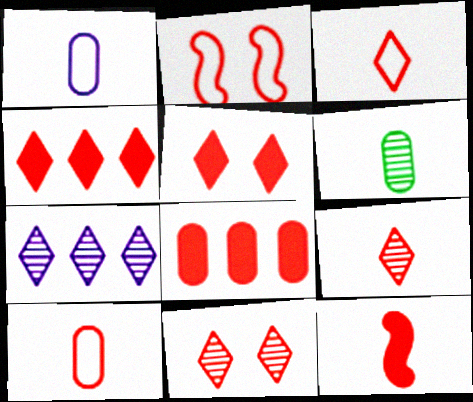[[2, 8, 9], 
[3, 4, 11], 
[5, 8, 12], 
[9, 10, 12]]